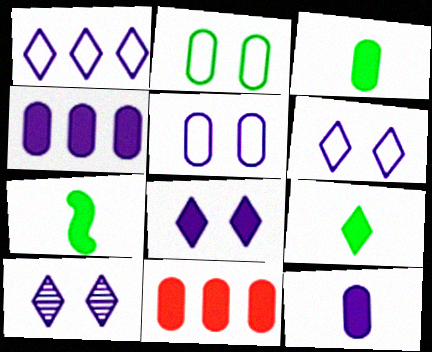[[3, 7, 9], 
[6, 8, 10], 
[7, 8, 11]]